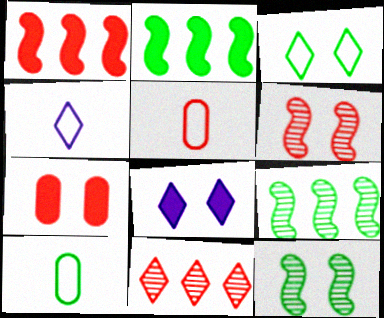[[4, 7, 9], 
[5, 8, 9]]